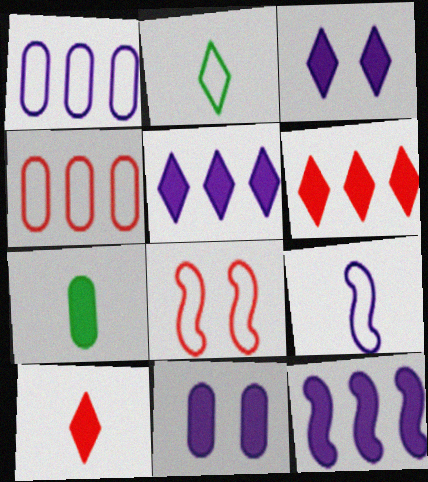[[1, 2, 8]]